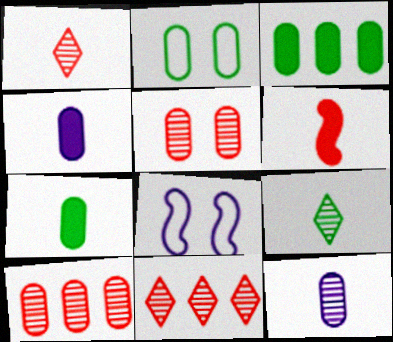[[1, 3, 8], 
[2, 4, 10], 
[7, 8, 11]]